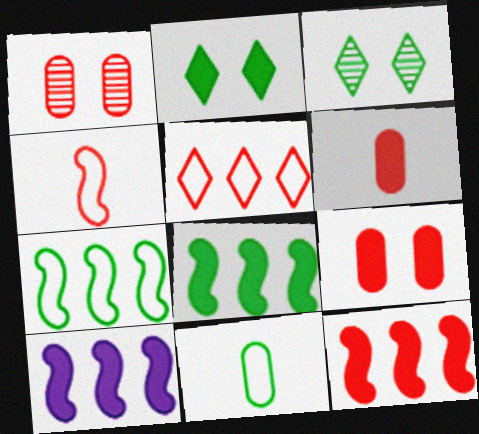[[2, 6, 10], 
[3, 8, 11], 
[8, 10, 12]]